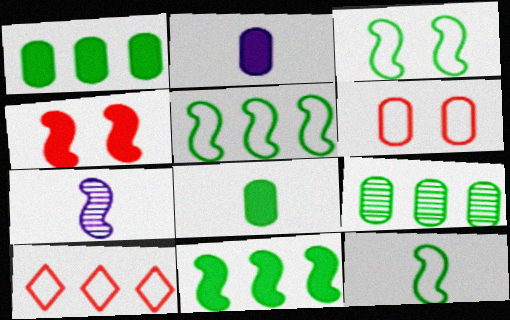[[2, 6, 9], 
[3, 5, 12], 
[4, 5, 7]]